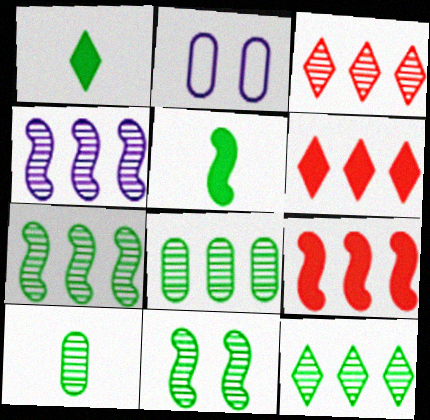[[2, 3, 5], 
[3, 4, 8], 
[7, 8, 12], 
[10, 11, 12]]